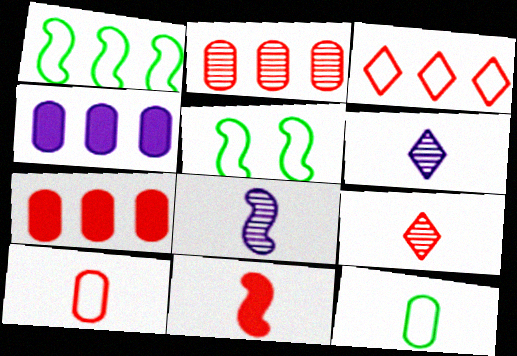[[4, 5, 9], 
[5, 6, 7], 
[6, 11, 12], 
[9, 10, 11]]